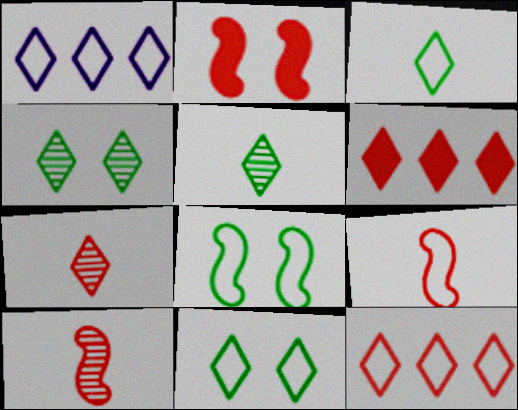[]